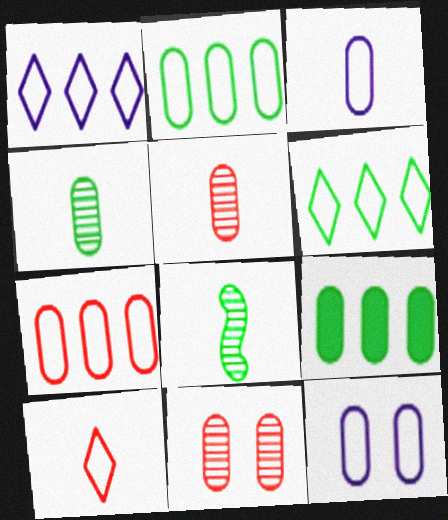[[3, 9, 11], 
[5, 9, 12]]